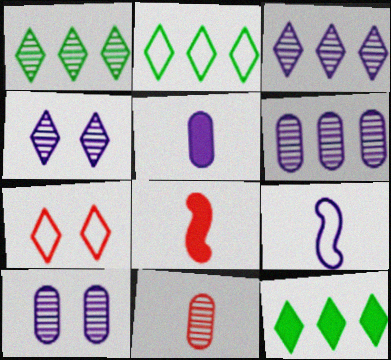[[1, 2, 12], 
[2, 8, 10]]